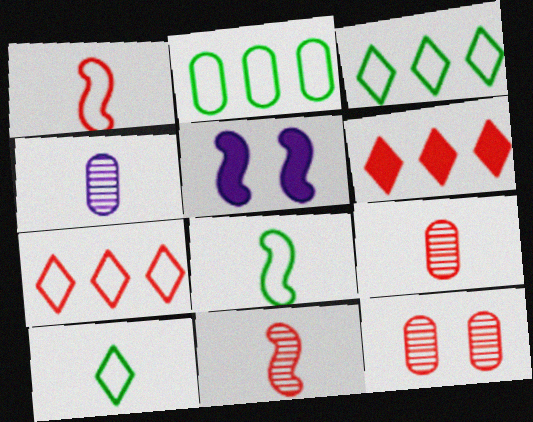[[1, 6, 12], 
[3, 5, 9]]